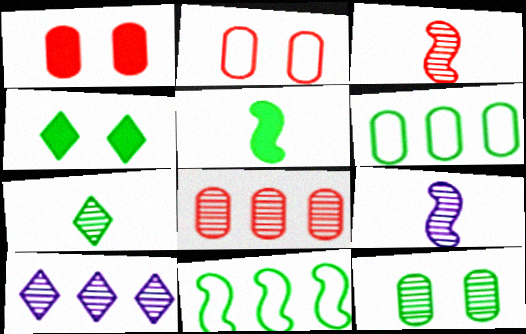[[2, 5, 10], 
[3, 10, 12]]